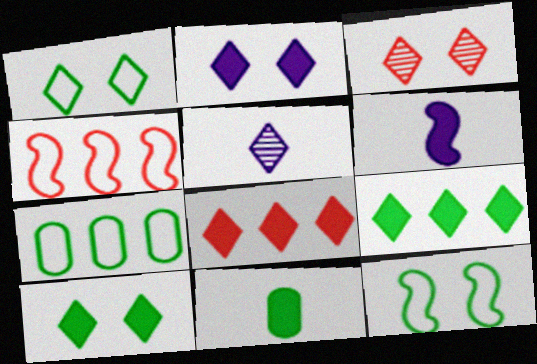[[1, 2, 3], 
[1, 5, 8], 
[3, 6, 7]]